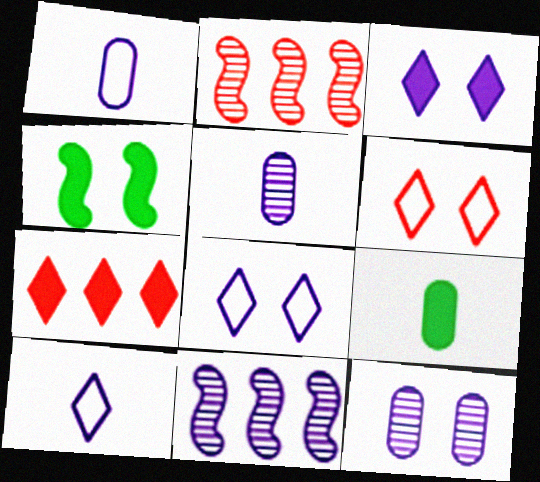[[1, 3, 11], 
[2, 8, 9], 
[4, 6, 12], 
[6, 9, 11]]